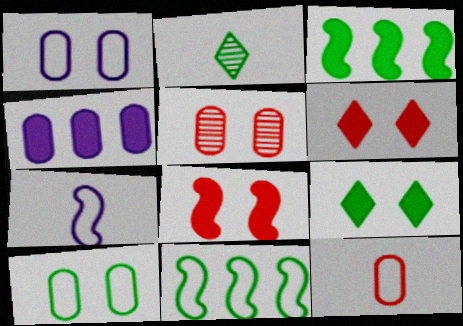[[2, 3, 10]]